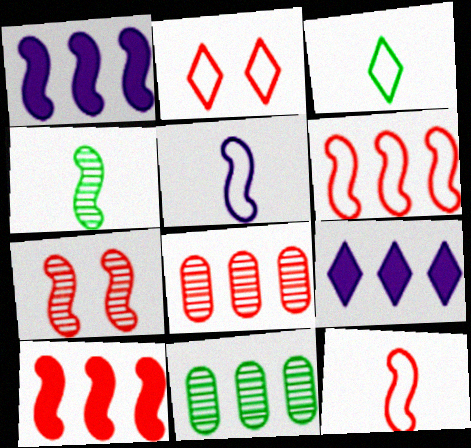[[6, 9, 11], 
[7, 10, 12]]